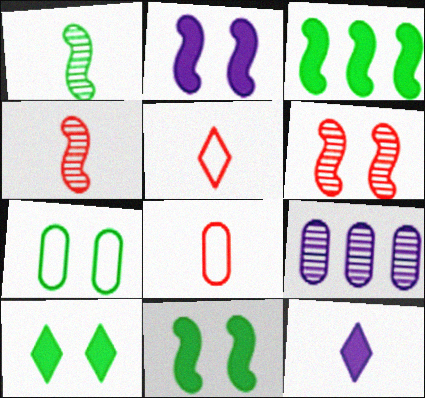[[1, 8, 12], 
[5, 9, 11]]